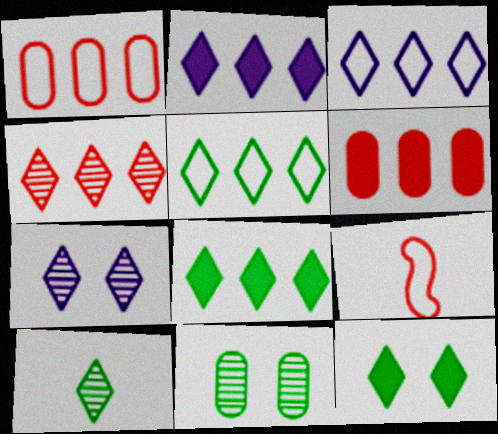[[2, 4, 5], 
[2, 9, 11], 
[3, 4, 8], 
[4, 7, 10], 
[5, 10, 12]]